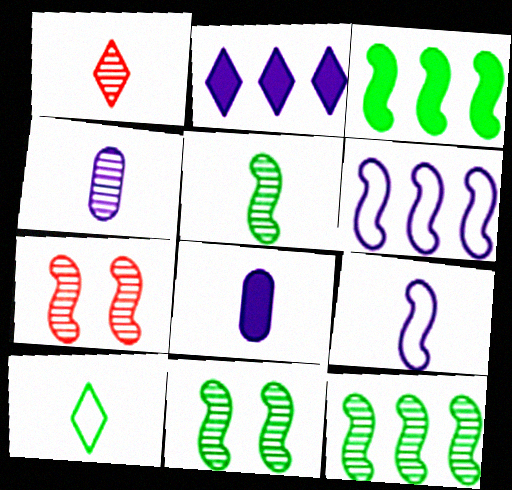[[1, 4, 5], 
[3, 7, 9], 
[5, 11, 12]]